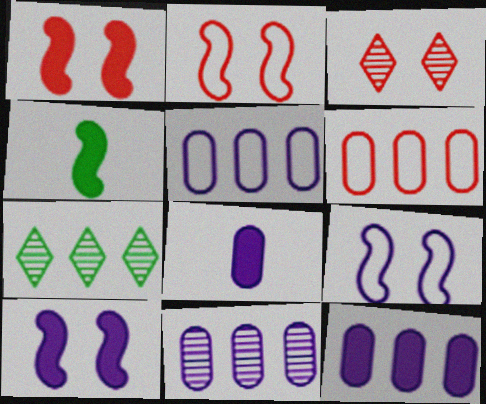[[2, 7, 8], 
[3, 4, 5], 
[5, 11, 12]]